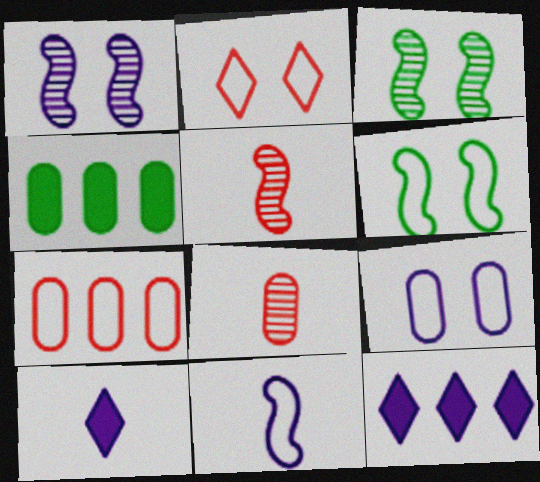[[2, 6, 9], 
[3, 7, 10], 
[4, 8, 9], 
[6, 8, 12]]